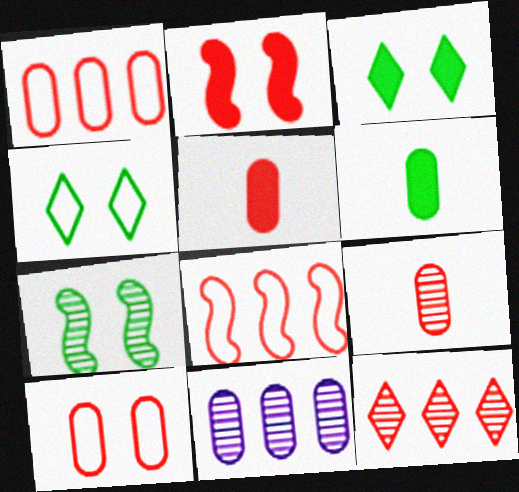[[6, 10, 11]]